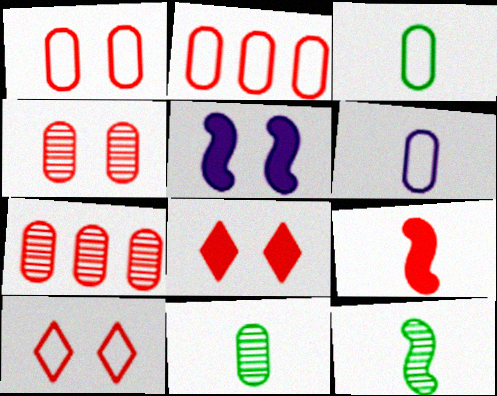[[7, 9, 10]]